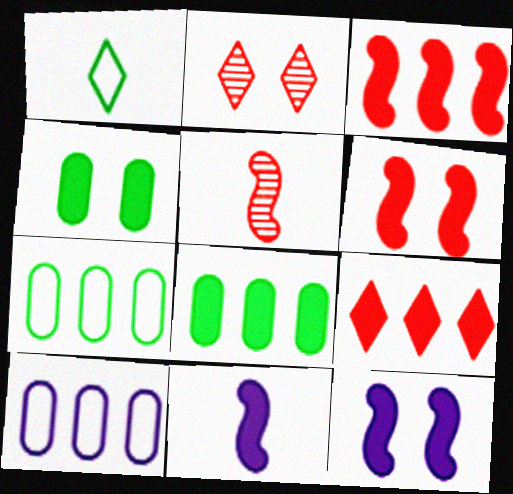[[2, 7, 11], 
[4, 9, 11]]